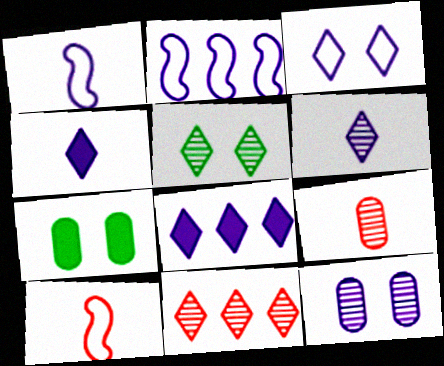[[1, 7, 11], 
[1, 8, 12], 
[2, 4, 12], 
[3, 6, 8], 
[5, 6, 11]]